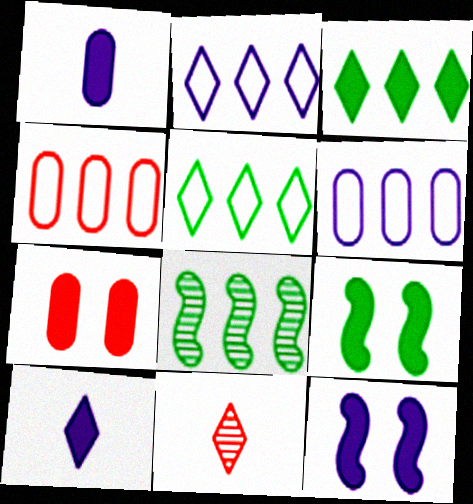[[6, 9, 11]]